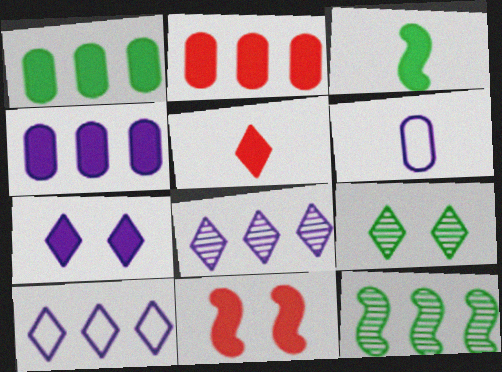[[1, 2, 4], 
[2, 3, 7], 
[2, 5, 11], 
[2, 10, 12], 
[5, 9, 10]]